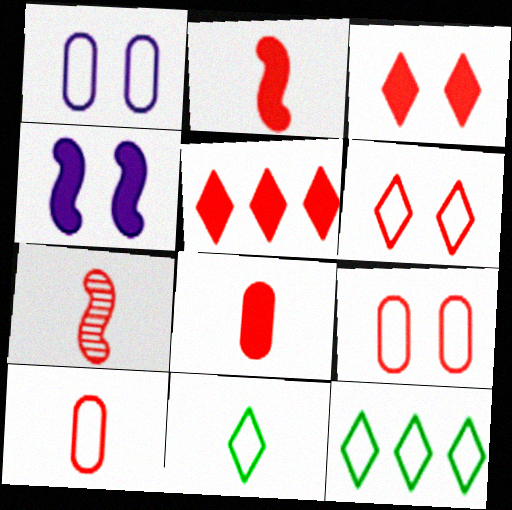[[5, 7, 9]]